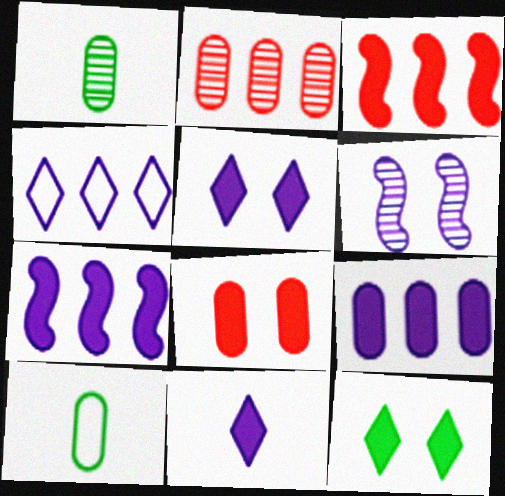[]